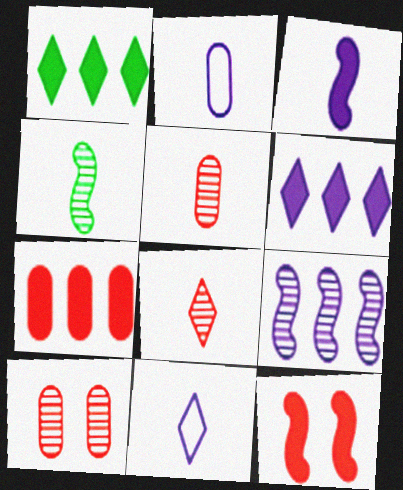[]